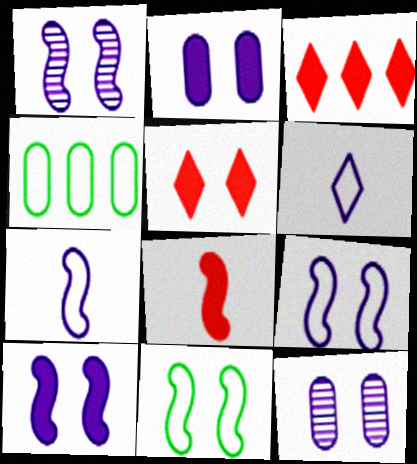[[1, 9, 10], 
[5, 11, 12]]